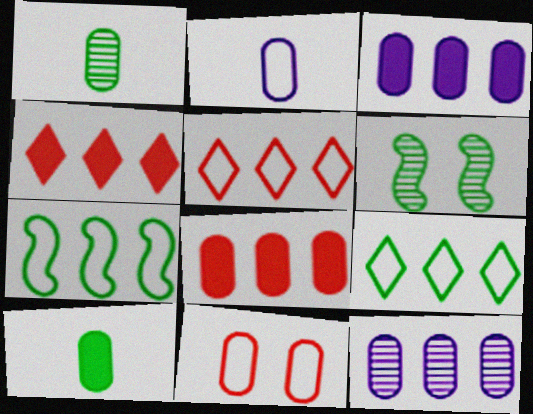[[1, 3, 11], 
[2, 4, 6], 
[4, 7, 12], 
[6, 9, 10], 
[10, 11, 12]]